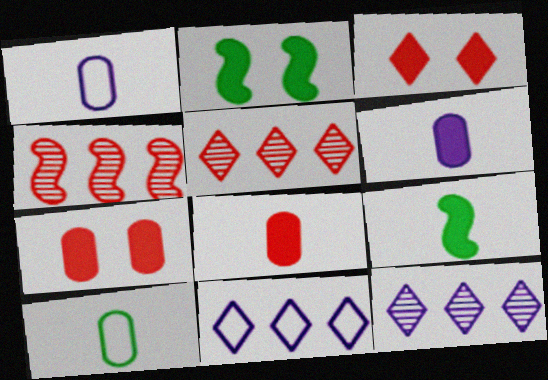[[1, 2, 5]]